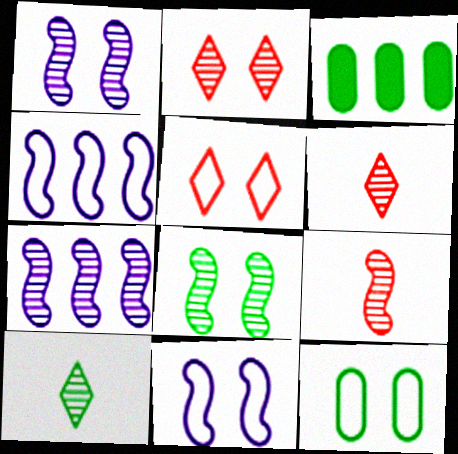[[3, 6, 11], 
[5, 11, 12], 
[7, 8, 9]]